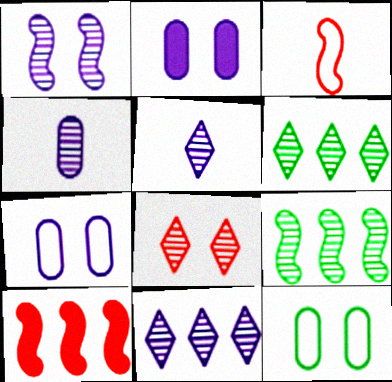[[1, 4, 11], 
[2, 3, 6], 
[4, 8, 9], 
[5, 6, 8], 
[5, 10, 12]]